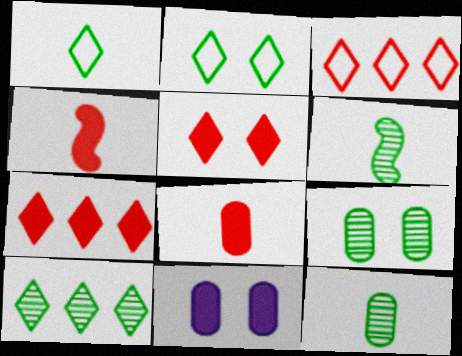[[3, 6, 11], 
[6, 9, 10]]